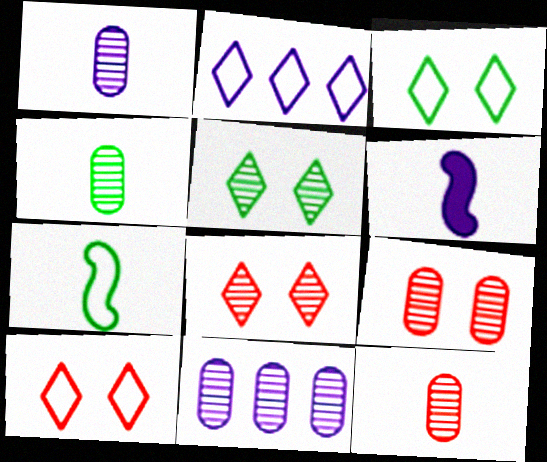[[1, 4, 12], 
[4, 9, 11]]